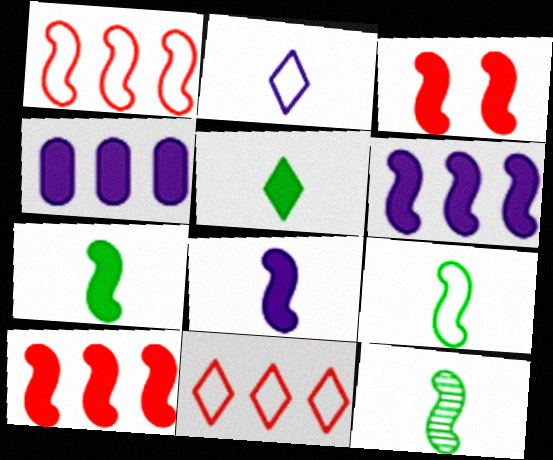[[3, 4, 5], 
[3, 6, 7], 
[7, 9, 12]]